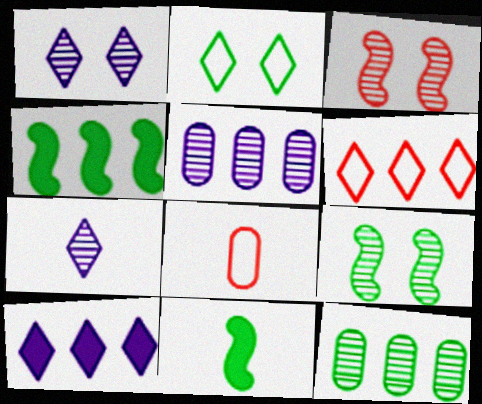[[1, 4, 8], 
[2, 11, 12], 
[3, 7, 12], 
[4, 5, 6], 
[7, 8, 11], 
[8, 9, 10]]